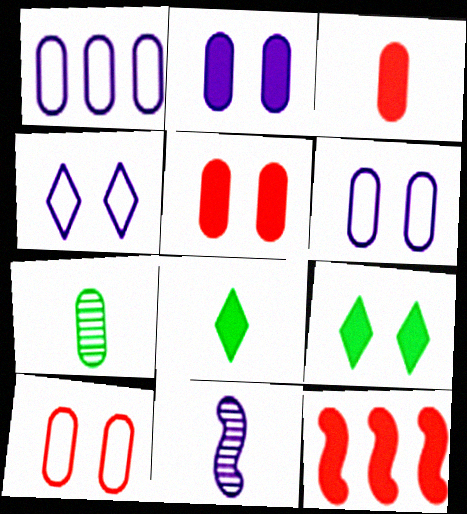[[1, 5, 7], 
[2, 8, 12], 
[4, 7, 12]]